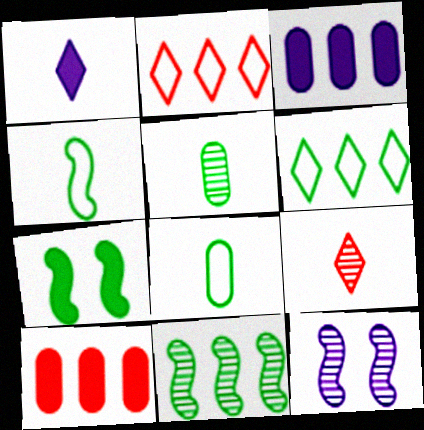[[1, 7, 10], 
[2, 3, 11], 
[4, 7, 11], 
[5, 6, 7]]